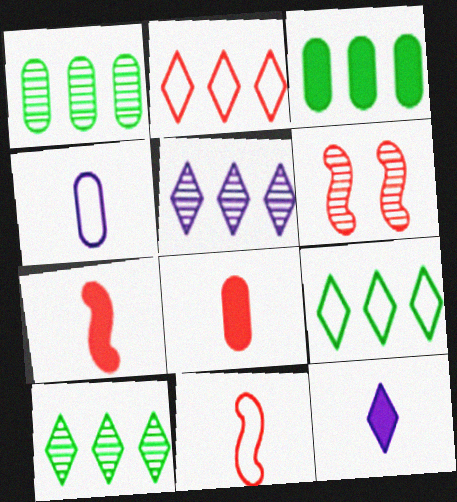[[2, 6, 8]]